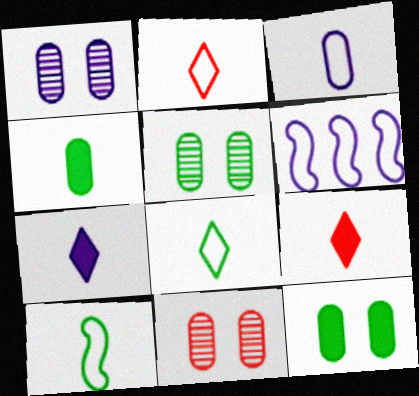[[1, 5, 11], 
[1, 6, 7], 
[2, 3, 10], 
[5, 6, 9]]